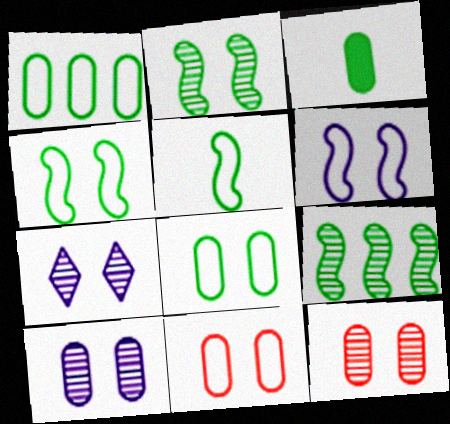[[2, 7, 12]]